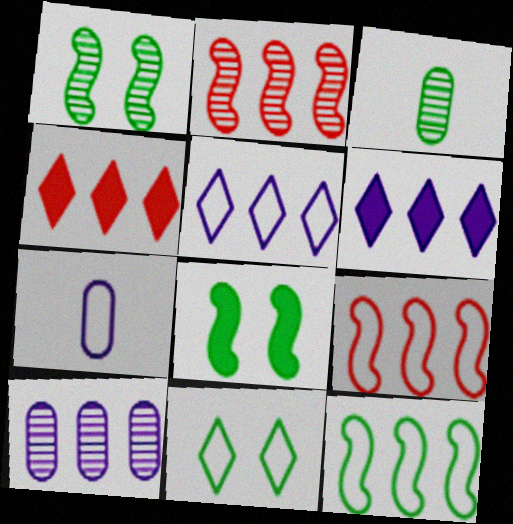[[1, 4, 7], 
[4, 10, 12], 
[7, 9, 11]]